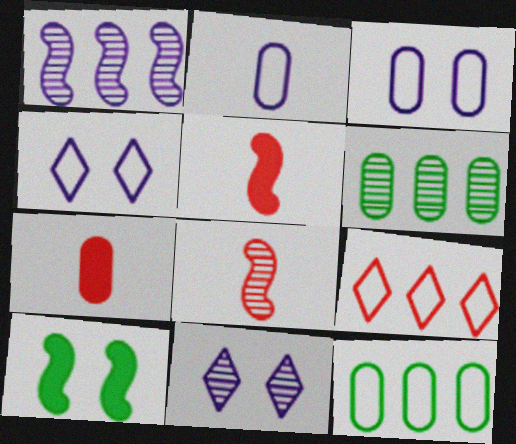[[3, 6, 7], 
[4, 5, 6], 
[5, 11, 12], 
[6, 8, 11]]